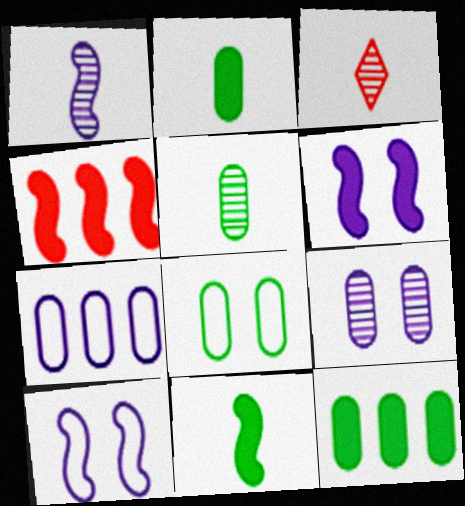[[1, 3, 5], 
[3, 10, 12], 
[4, 6, 11], 
[5, 8, 12]]